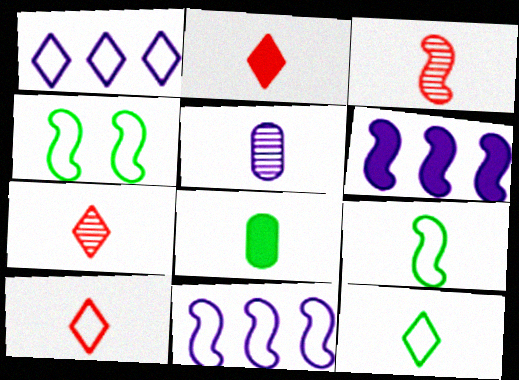[[2, 5, 9], 
[2, 7, 10], 
[3, 4, 6]]